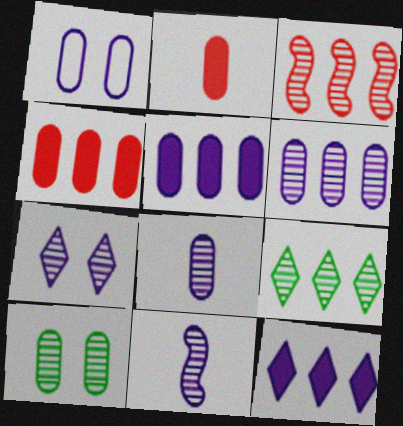[[1, 5, 8], 
[1, 11, 12], 
[3, 6, 9], 
[6, 7, 11]]